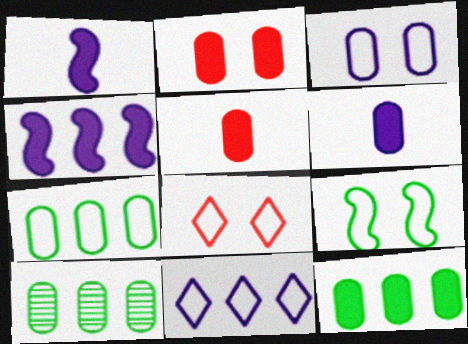[[1, 8, 10], 
[2, 6, 12], 
[3, 5, 10], 
[3, 8, 9], 
[7, 10, 12]]